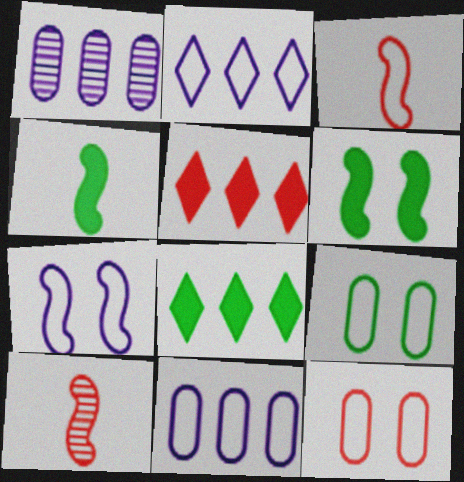[[2, 3, 9], 
[5, 10, 12]]